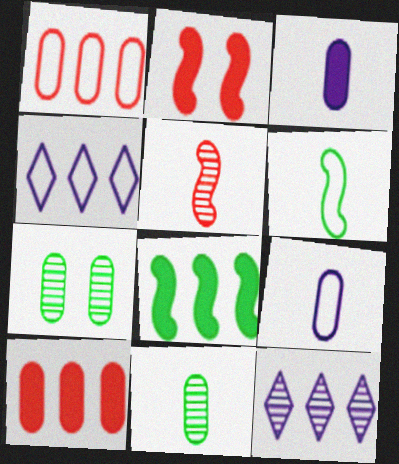[[1, 3, 7], 
[1, 8, 12], 
[2, 4, 11], 
[5, 7, 12], 
[7, 9, 10]]